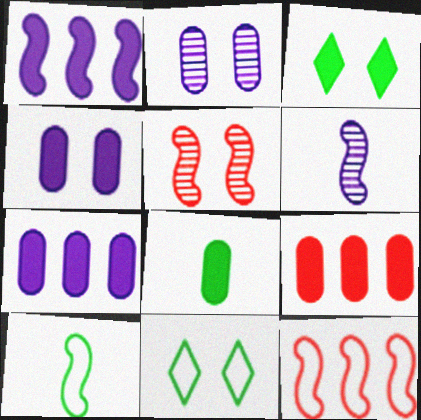[[1, 5, 10], 
[4, 5, 11], 
[4, 8, 9], 
[6, 9, 11]]